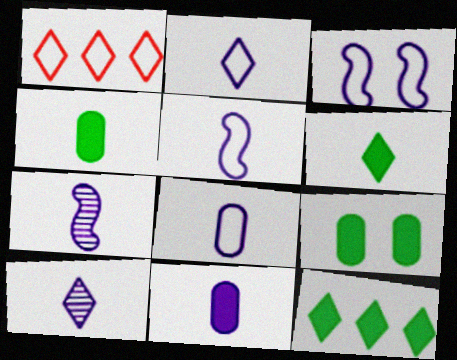[[1, 7, 9], 
[2, 5, 8], 
[2, 7, 11], 
[5, 10, 11]]